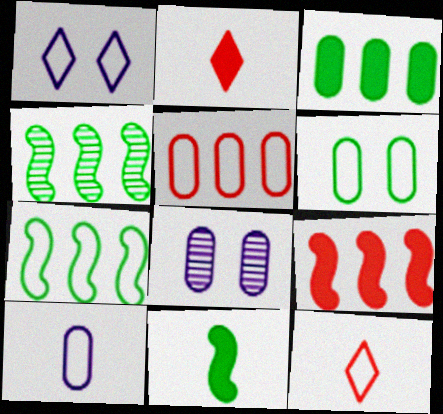[[2, 7, 8], 
[5, 6, 10]]